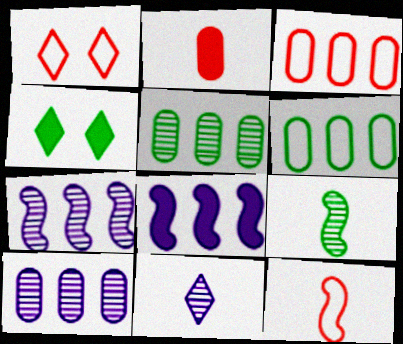[[1, 3, 12], 
[2, 4, 8], 
[4, 6, 9], 
[4, 10, 12]]